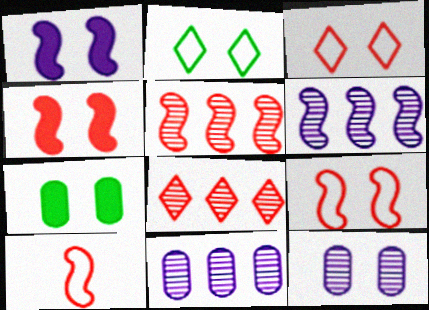[[2, 4, 12], 
[4, 5, 10]]